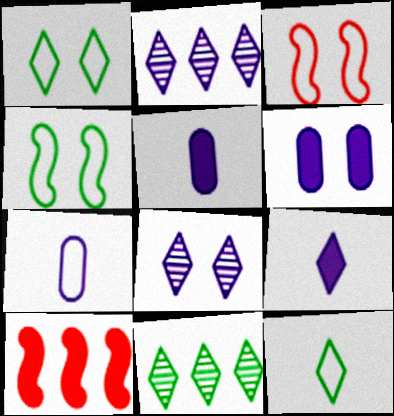[[3, 5, 11]]